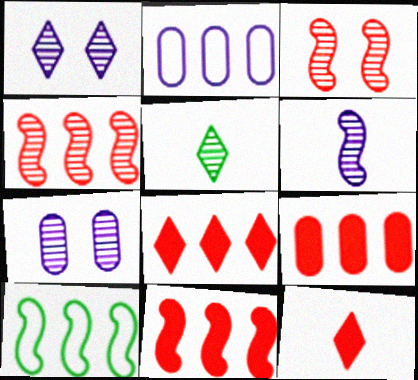[[4, 5, 7], 
[7, 10, 12], 
[8, 9, 11]]